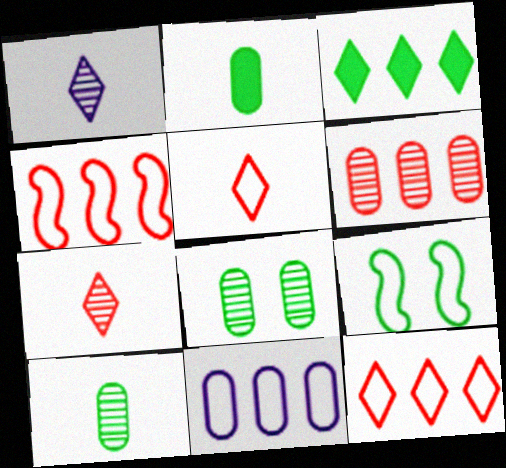[[3, 9, 10], 
[5, 9, 11]]